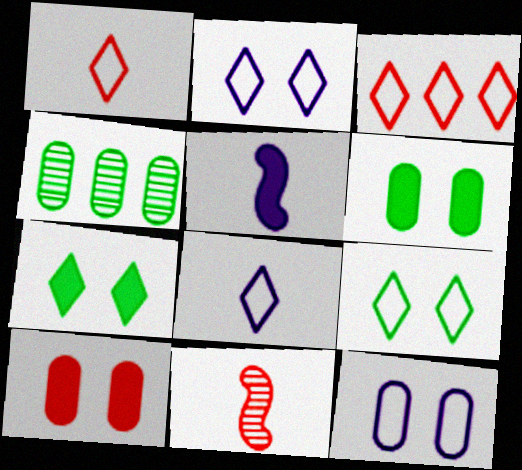[[3, 8, 9], 
[3, 10, 11]]